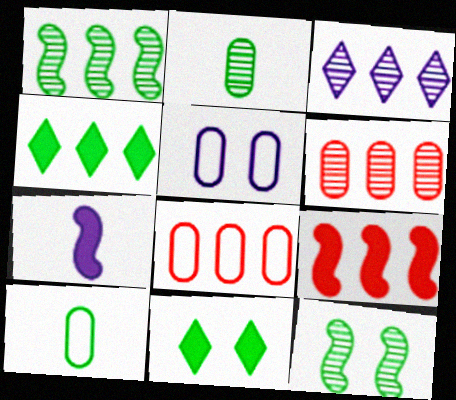[[1, 3, 6], 
[1, 10, 11], 
[3, 5, 7], 
[4, 10, 12], 
[5, 8, 10]]